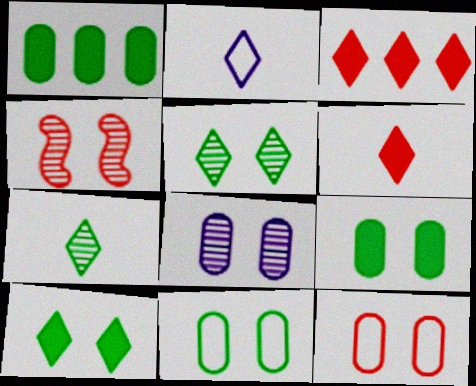[[1, 2, 4], 
[2, 3, 5], 
[2, 6, 7], 
[4, 5, 8], 
[8, 9, 12]]